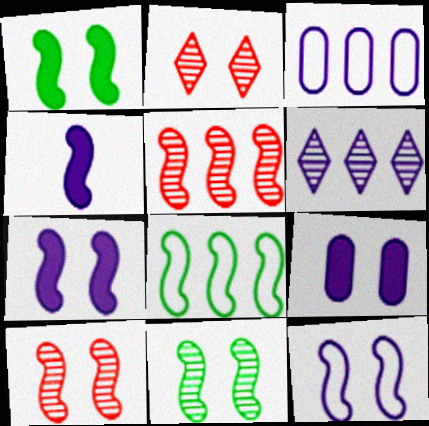[[1, 10, 12], 
[4, 8, 10]]